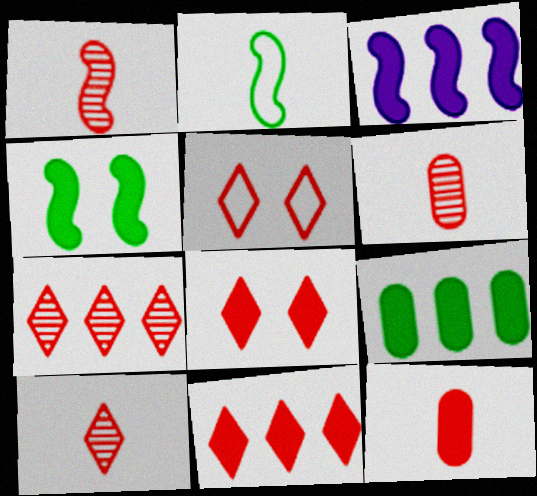[[1, 6, 10], 
[3, 9, 11], 
[5, 10, 11]]